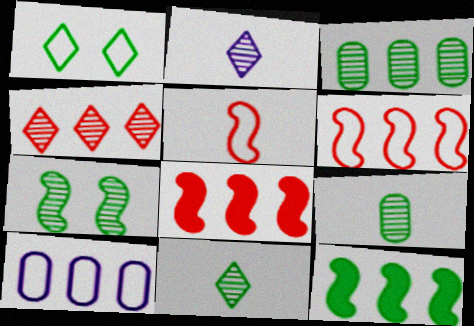[[1, 5, 10], 
[1, 9, 12], 
[3, 7, 11], 
[4, 10, 12]]